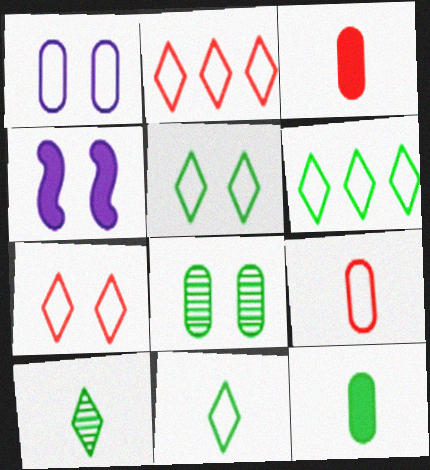[[4, 7, 8], 
[5, 6, 11]]